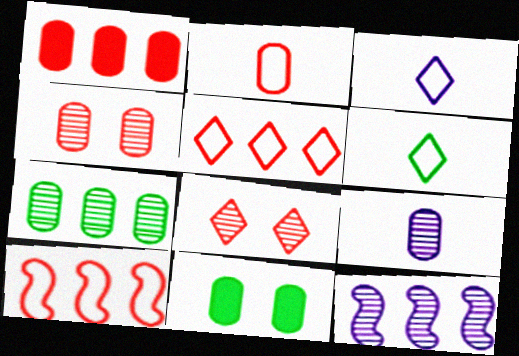[[1, 2, 4], 
[4, 7, 9]]